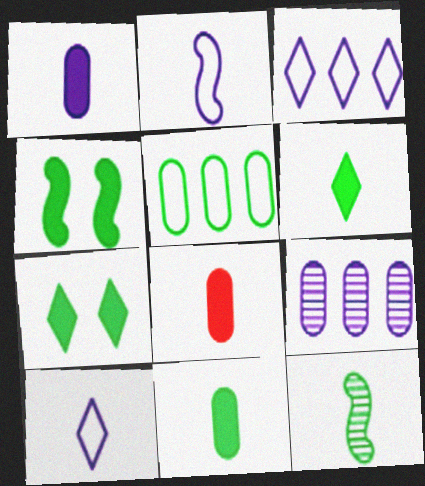[[1, 8, 11], 
[5, 7, 12], 
[8, 10, 12]]